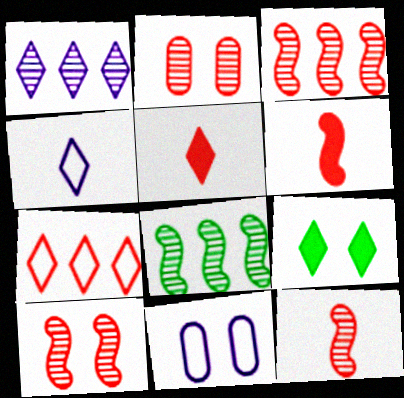[[2, 6, 7], 
[3, 10, 12], 
[5, 8, 11], 
[9, 10, 11]]